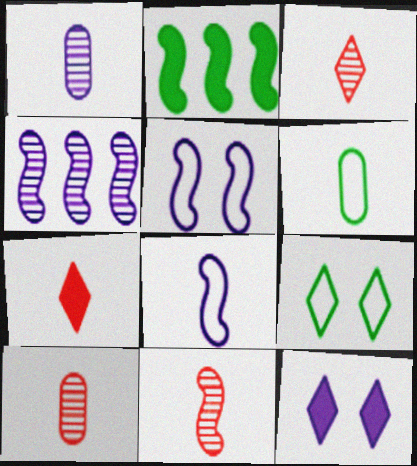[[2, 5, 11], 
[3, 10, 11]]